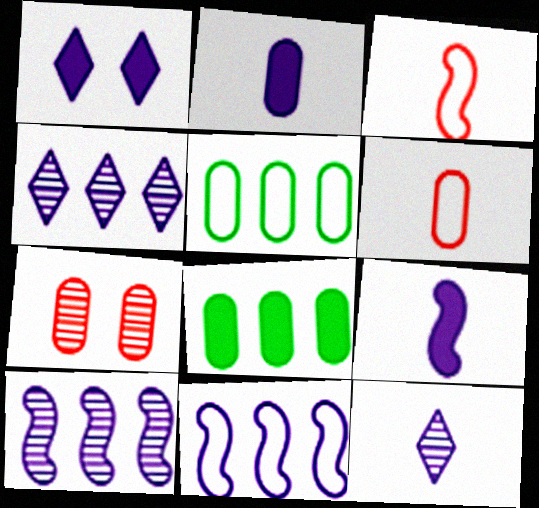[[2, 5, 7]]